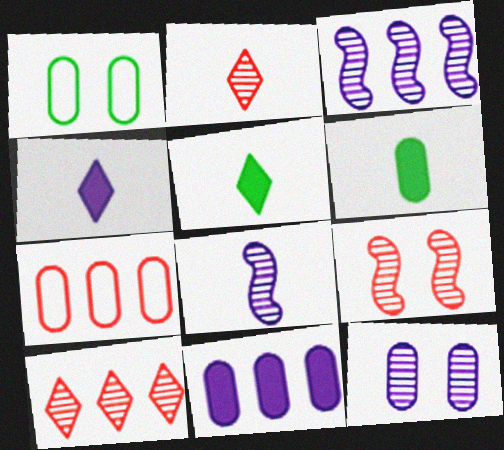[[6, 7, 12]]